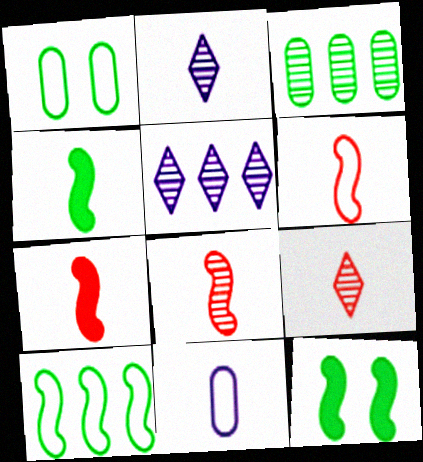[[1, 5, 7], 
[4, 9, 11], 
[6, 7, 8]]